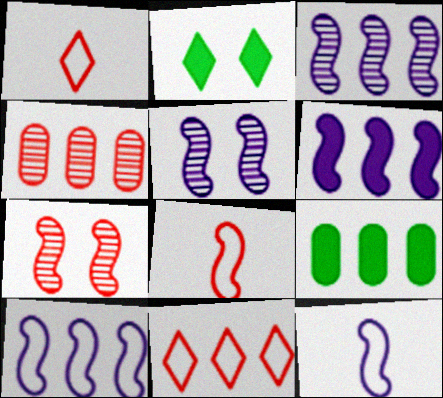[[1, 5, 9], 
[2, 4, 12], 
[3, 6, 10], 
[3, 9, 11], 
[5, 6, 12]]